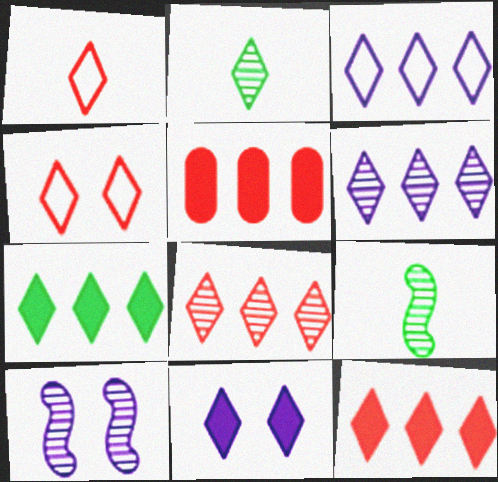[[3, 7, 8]]